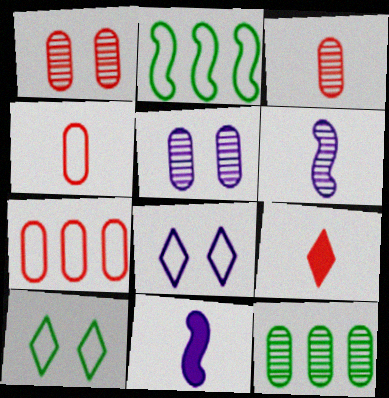[[2, 4, 8], 
[2, 5, 9], 
[3, 5, 12]]